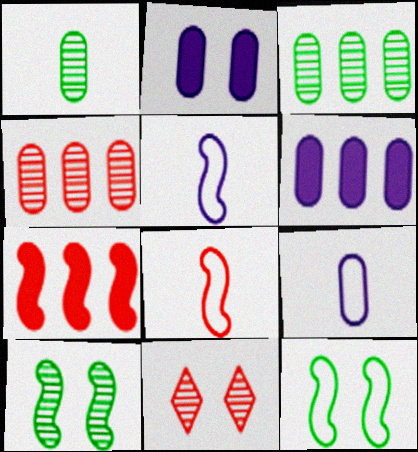[[2, 11, 12], 
[5, 7, 10]]